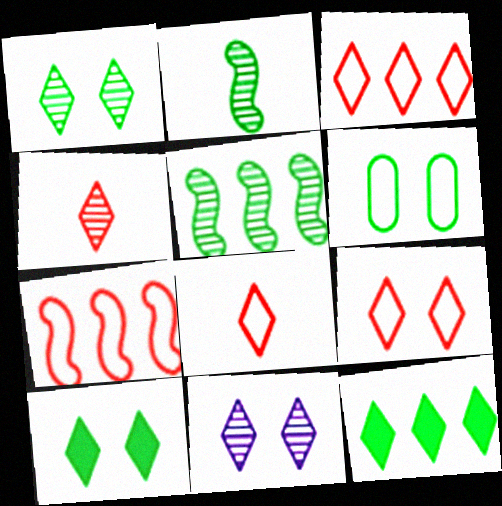[[2, 6, 12], 
[3, 8, 9], 
[8, 11, 12], 
[9, 10, 11]]